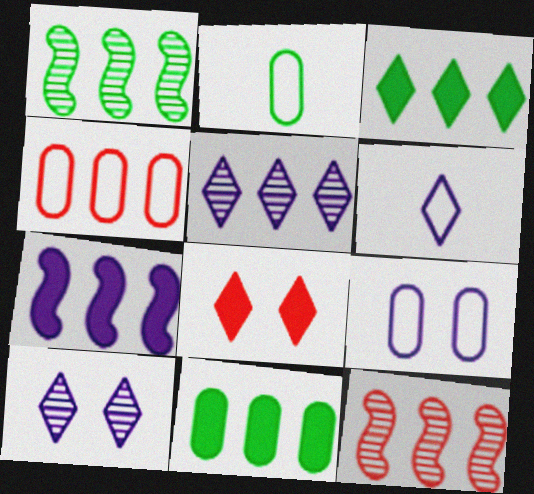[[2, 4, 9]]